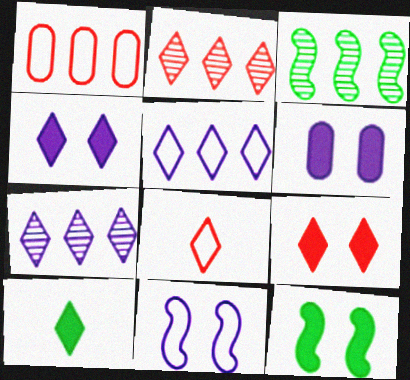[[2, 8, 9], 
[3, 6, 8], 
[6, 9, 12]]